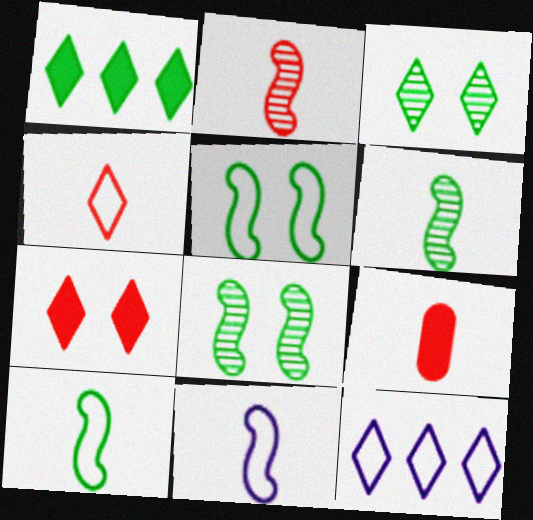[[2, 4, 9], 
[8, 9, 12]]